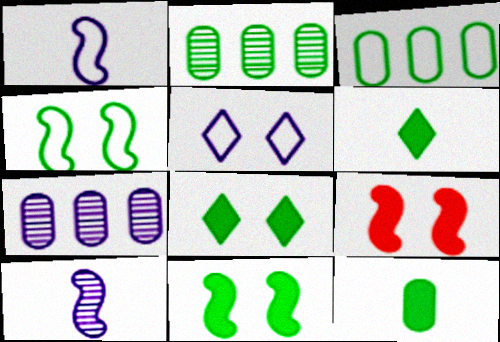[[2, 4, 6]]